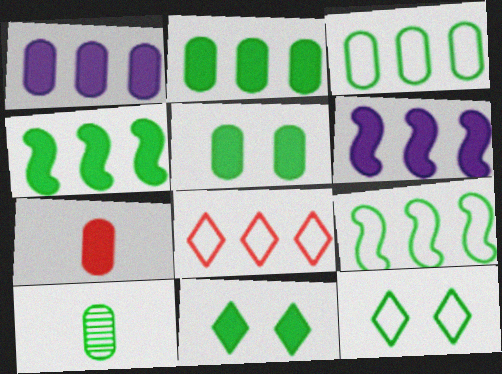[[1, 5, 7], 
[3, 5, 10], 
[4, 10, 12], 
[6, 7, 11], 
[9, 10, 11]]